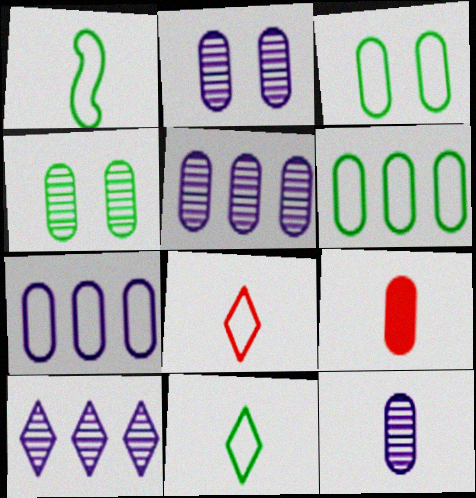[[2, 5, 12], 
[2, 6, 9], 
[3, 5, 9], 
[4, 7, 9]]